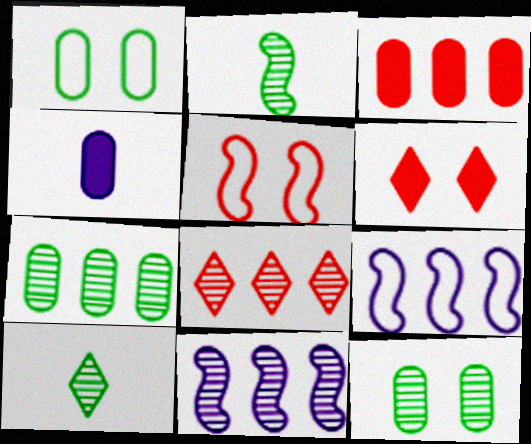[[7, 8, 11]]